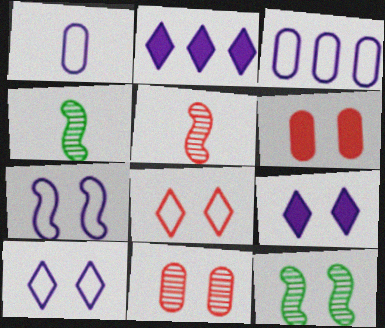[[6, 10, 12]]